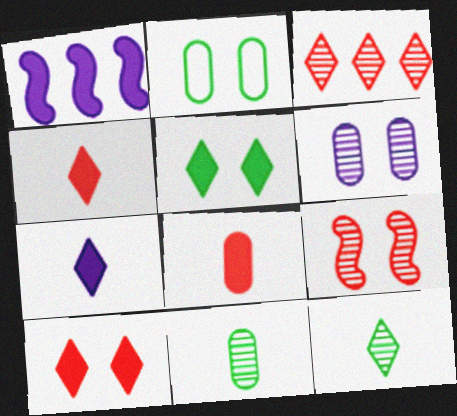[[1, 5, 8]]